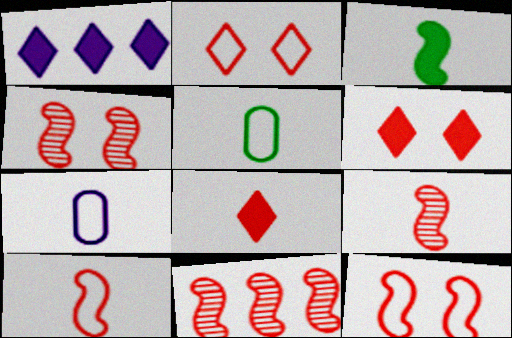[[1, 4, 5], 
[4, 9, 11]]